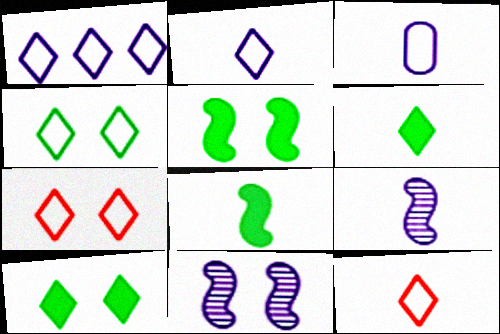[[1, 4, 12]]